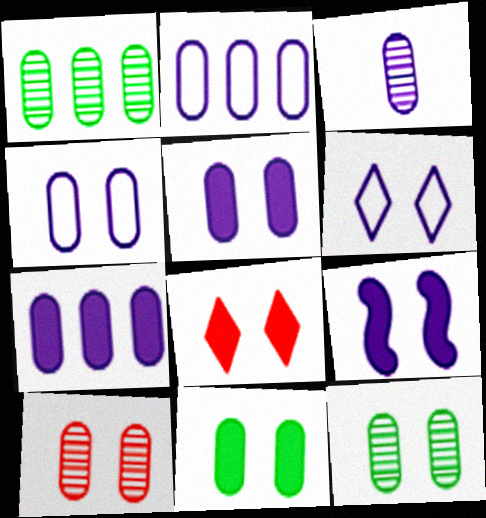[[1, 3, 10], 
[2, 3, 5], 
[3, 4, 7], 
[4, 10, 11], 
[8, 9, 11]]